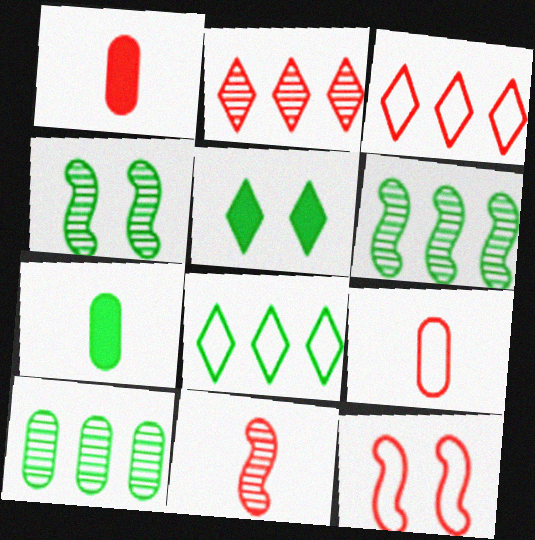[[1, 2, 12], 
[3, 9, 12], 
[4, 7, 8]]